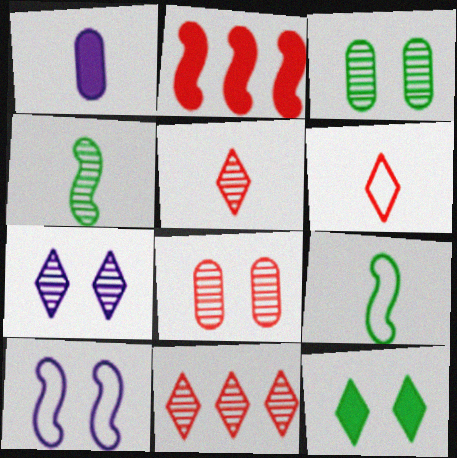[[1, 2, 12], 
[1, 4, 6], 
[1, 5, 9], 
[2, 4, 10], 
[2, 6, 8], 
[8, 10, 12]]